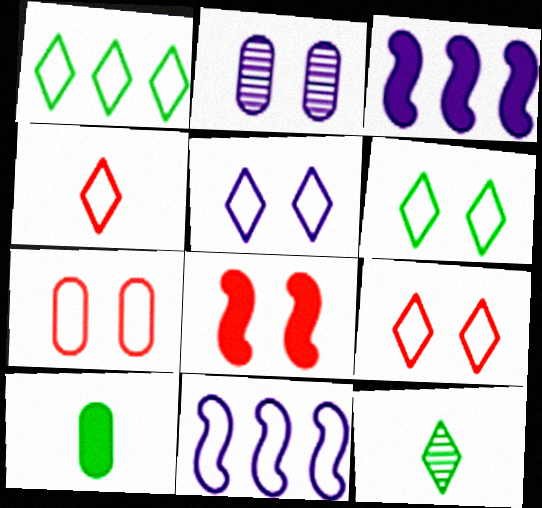[[1, 4, 5], 
[2, 6, 8], 
[3, 7, 12], 
[5, 6, 9]]